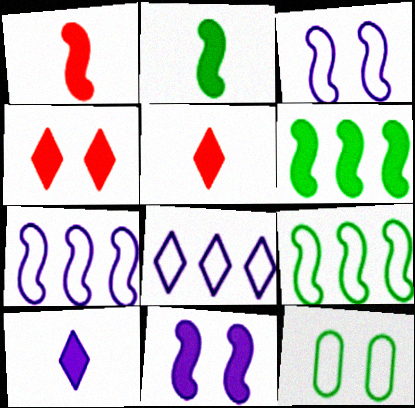[[1, 6, 11]]